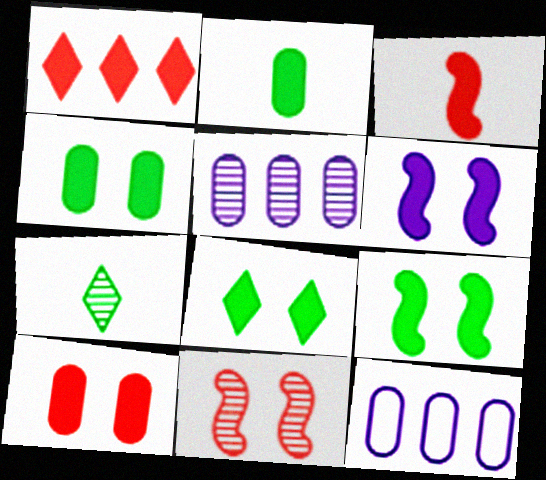[[1, 2, 6], 
[1, 3, 10], 
[4, 8, 9], 
[5, 7, 11], 
[6, 8, 10]]